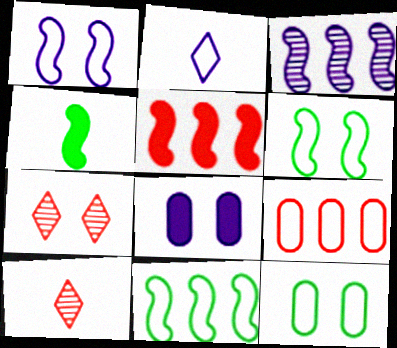[[2, 3, 8], 
[2, 6, 9], 
[3, 5, 11], 
[6, 7, 8], 
[8, 10, 11]]